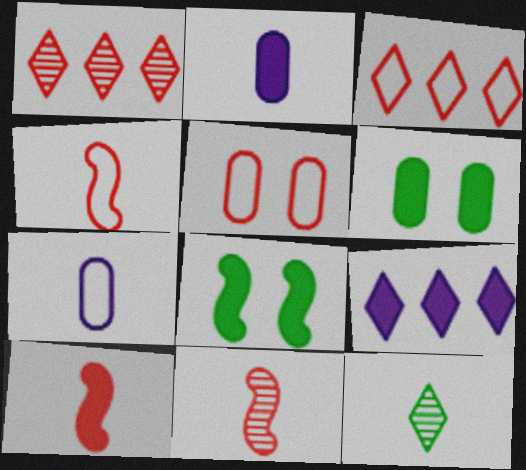[[1, 5, 10], 
[1, 7, 8], 
[2, 4, 12], 
[3, 4, 5], 
[4, 10, 11], 
[6, 9, 10], 
[7, 10, 12]]